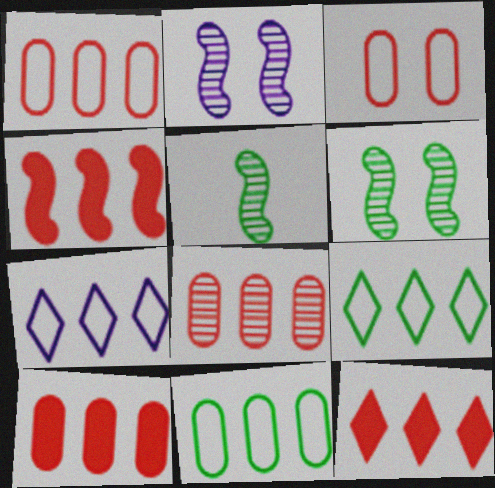[[1, 8, 10], 
[4, 10, 12]]